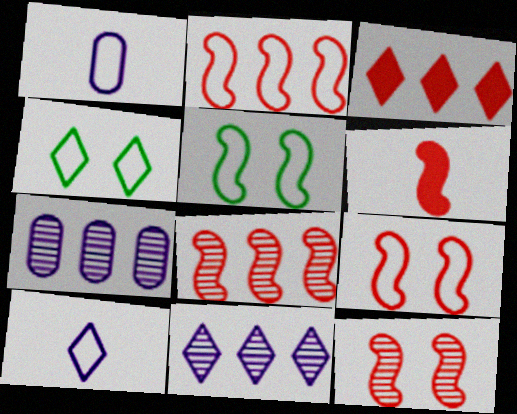[[1, 2, 4], 
[2, 6, 12], 
[4, 6, 7], 
[6, 8, 9]]